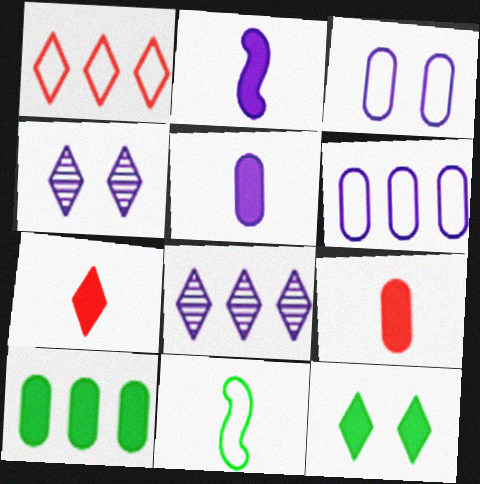[[1, 3, 11], 
[2, 3, 8], 
[2, 4, 6]]